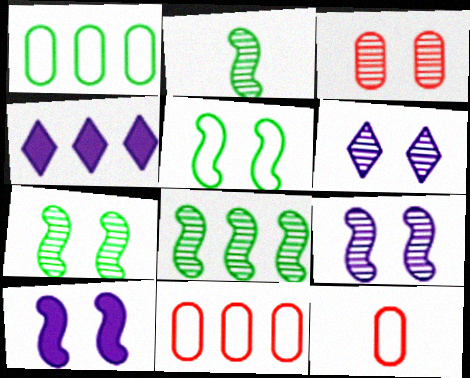[[2, 7, 8], 
[3, 6, 7], 
[4, 7, 12], 
[4, 8, 11]]